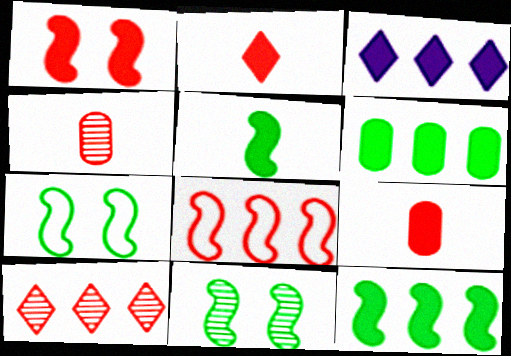[[3, 4, 7]]